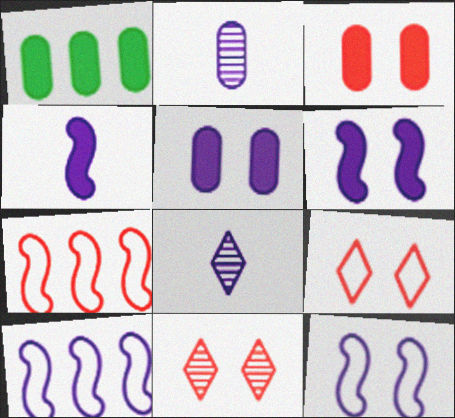[[5, 8, 10]]